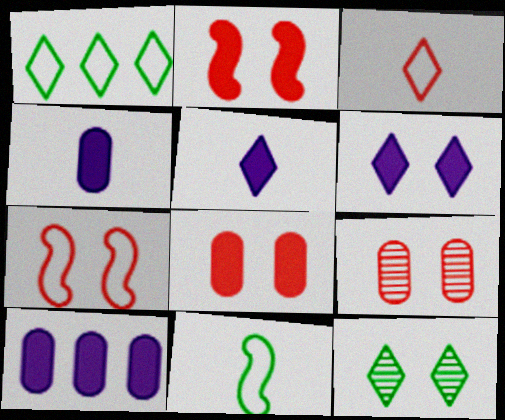[]